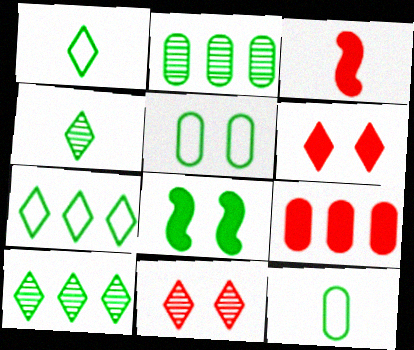[[1, 2, 8], 
[3, 6, 9], 
[8, 10, 12]]